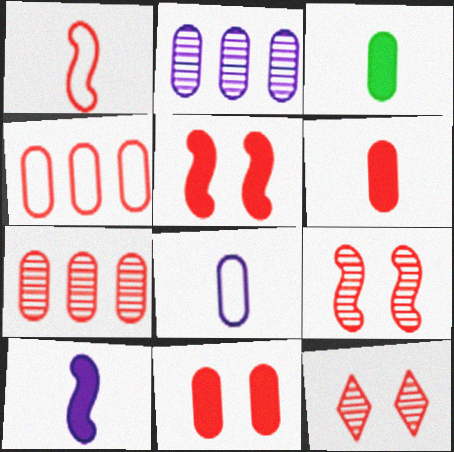[]